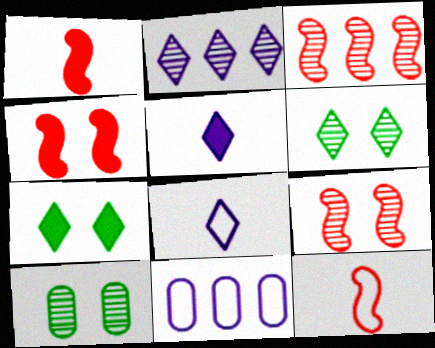[[1, 6, 11], 
[3, 4, 12]]